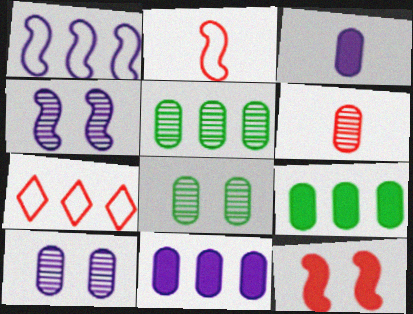[[5, 6, 10], 
[6, 7, 12]]